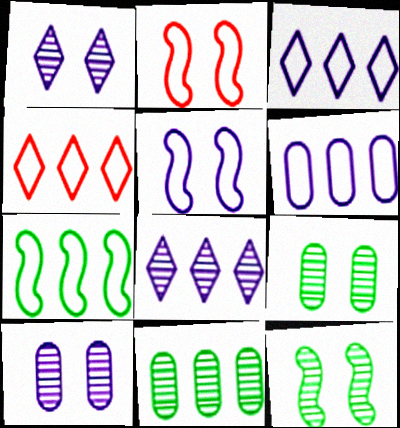[[4, 6, 7]]